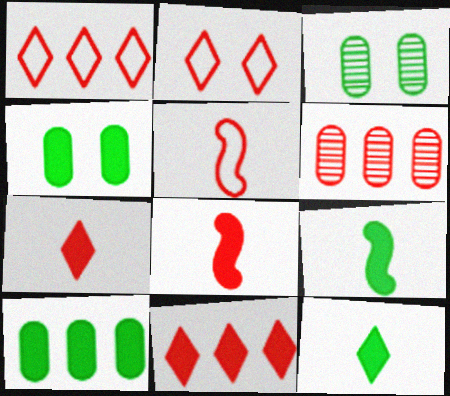[[2, 6, 8]]